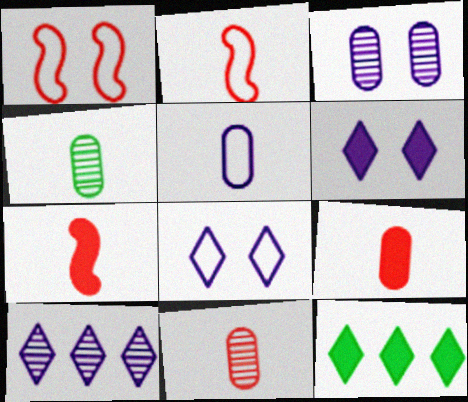[[2, 3, 12], 
[4, 5, 9]]